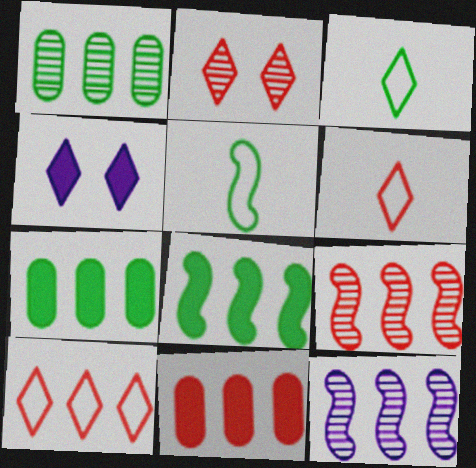[[7, 10, 12], 
[9, 10, 11]]